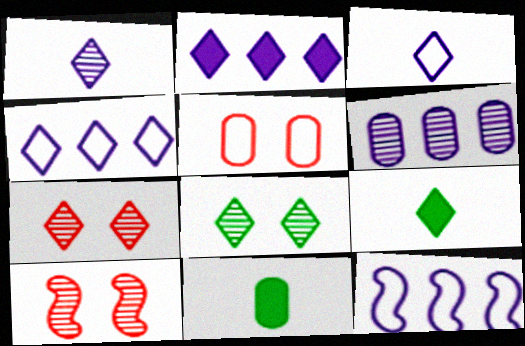[[2, 6, 12], 
[4, 7, 9], 
[4, 10, 11], 
[5, 6, 11], 
[7, 11, 12]]